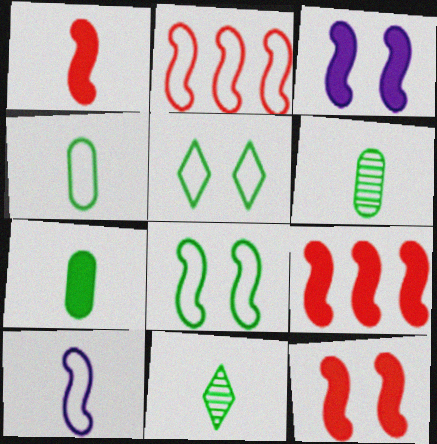[[1, 9, 12], 
[2, 8, 10], 
[4, 6, 7]]